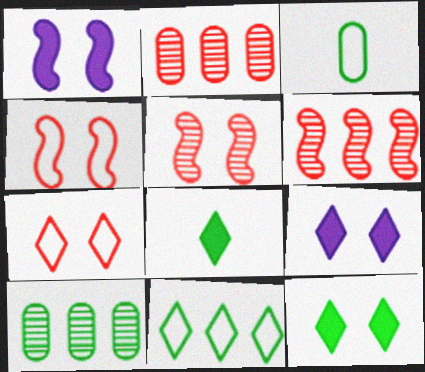[[3, 6, 9]]